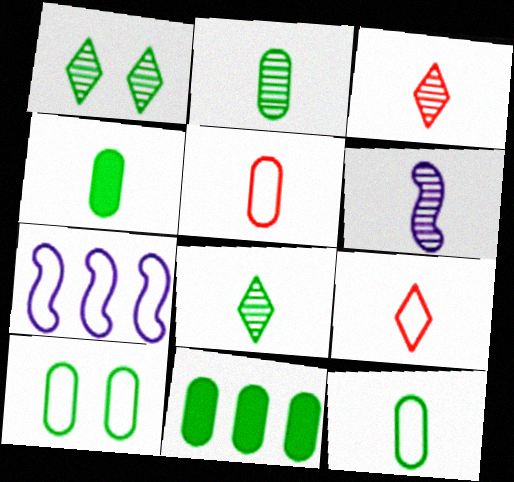[[2, 3, 6], 
[2, 4, 12], 
[2, 10, 11], 
[4, 6, 9], 
[7, 9, 10]]